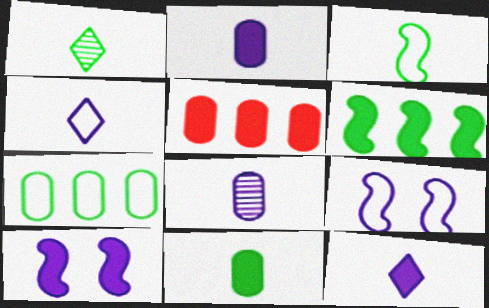[[1, 3, 11], 
[1, 5, 9]]